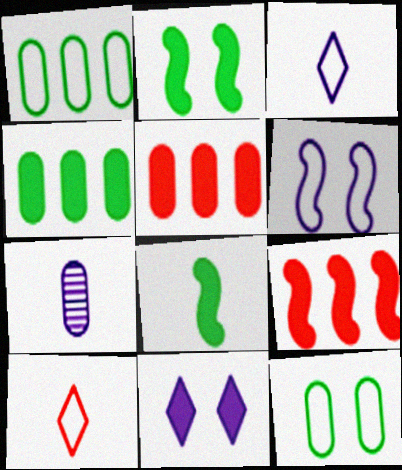[[1, 6, 10], 
[5, 7, 12], 
[5, 8, 11], 
[7, 8, 10]]